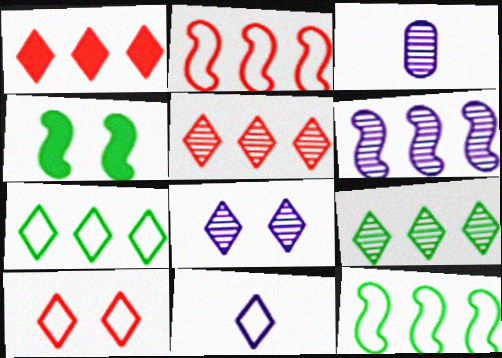[[3, 6, 8], 
[7, 10, 11]]